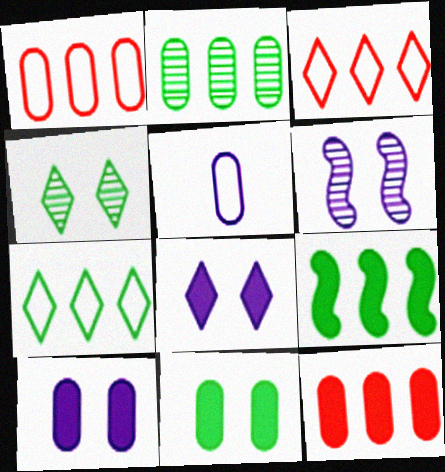[[2, 7, 9]]